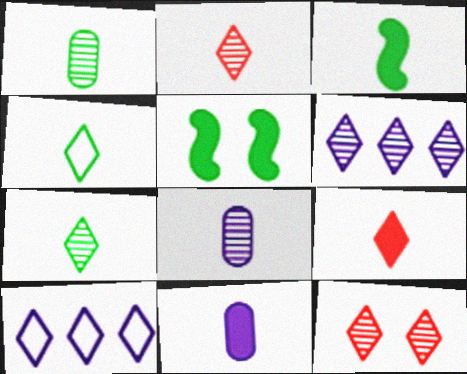[[1, 3, 4], 
[3, 9, 11], 
[6, 7, 12]]